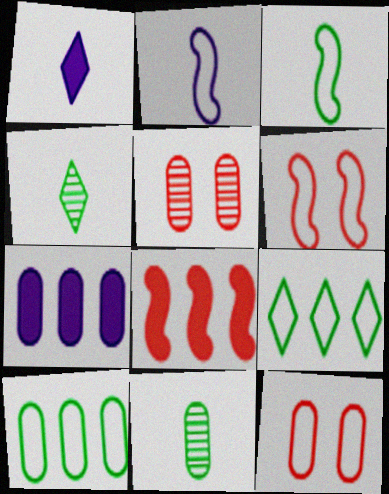[[2, 9, 12], 
[4, 6, 7], 
[7, 11, 12]]